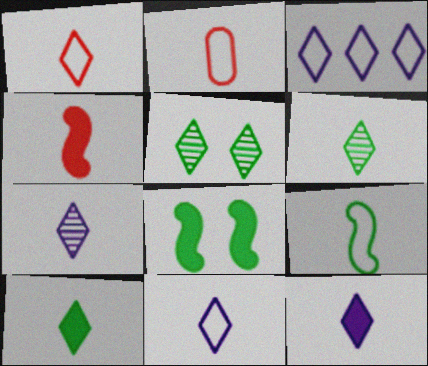[[1, 6, 12], 
[1, 7, 10], 
[2, 9, 11], 
[7, 11, 12]]